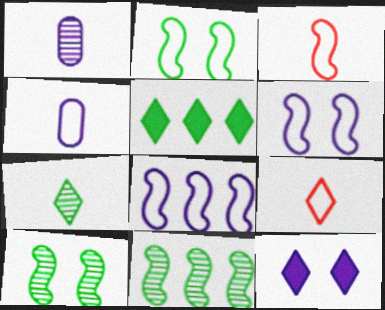[[1, 8, 12], 
[2, 3, 8]]